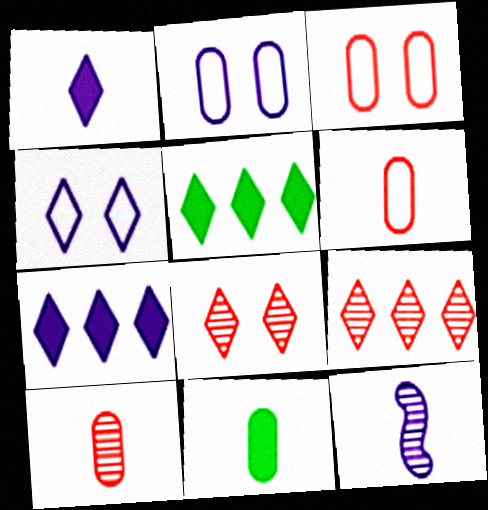[[2, 7, 12], 
[3, 5, 12]]